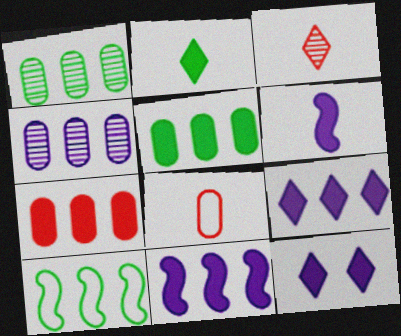[]